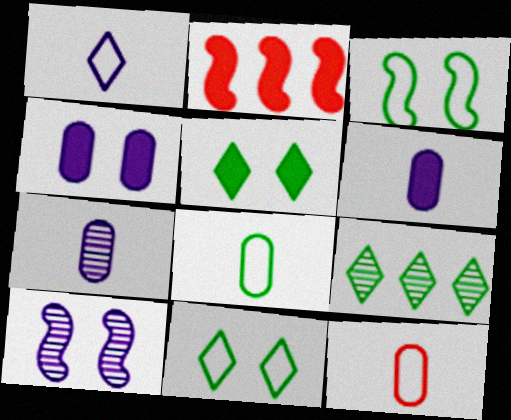[[2, 5, 6], 
[2, 7, 11]]